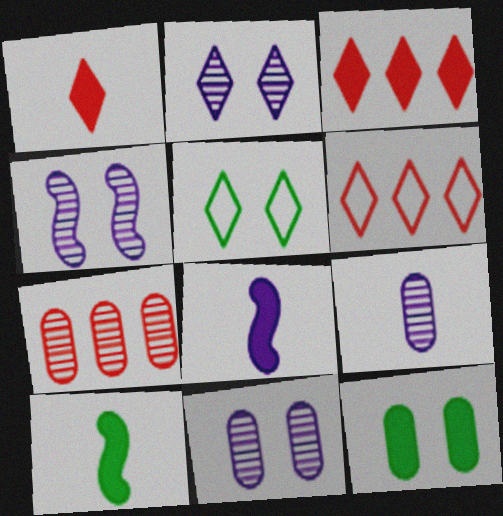[[2, 4, 11], 
[3, 8, 12], 
[5, 7, 8], 
[6, 10, 11]]